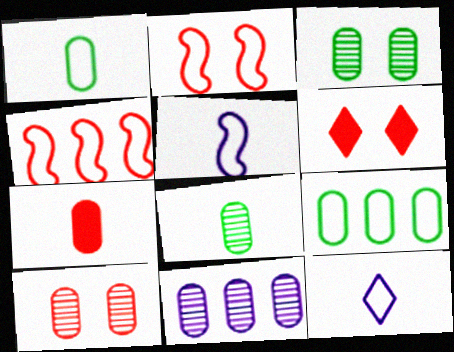[[2, 6, 10], 
[2, 9, 12], 
[8, 10, 11]]